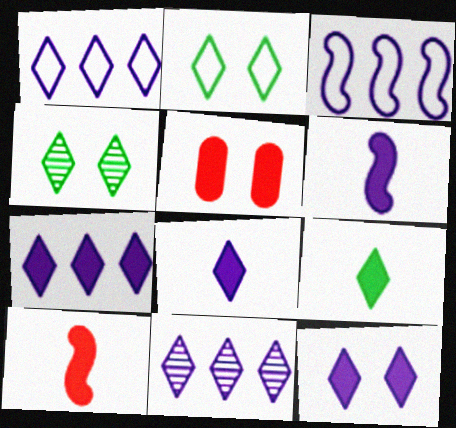[[1, 7, 11], 
[7, 8, 12]]